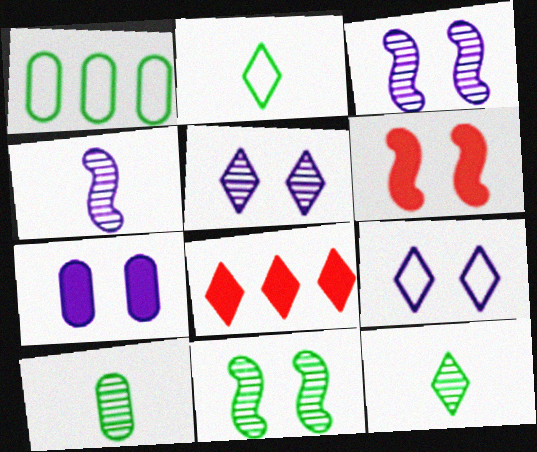[[2, 5, 8], 
[3, 7, 9], 
[8, 9, 12]]